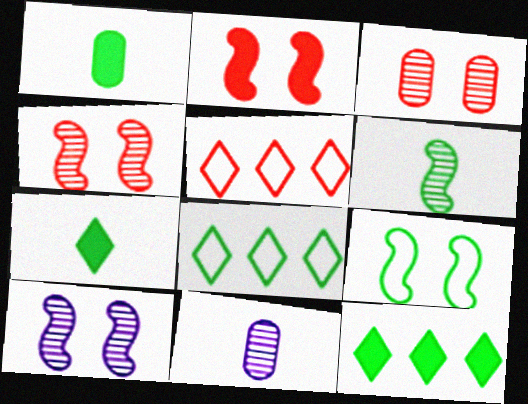[[1, 5, 10], 
[2, 8, 11], 
[2, 9, 10]]